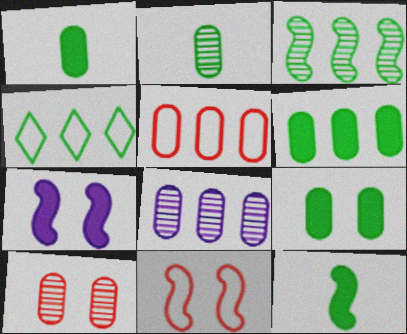[[1, 6, 9], 
[2, 8, 10], 
[3, 4, 6], 
[5, 6, 8]]